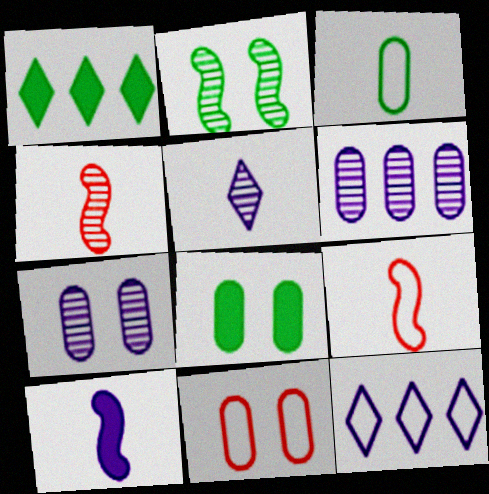[[1, 2, 3], 
[1, 7, 9], 
[4, 8, 12], 
[7, 8, 11], 
[7, 10, 12]]